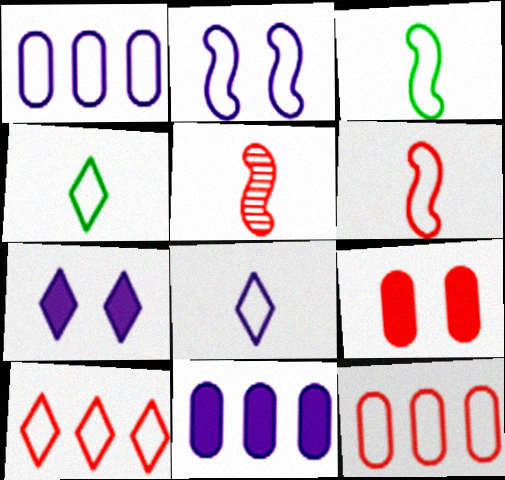[[1, 2, 8], 
[2, 4, 12], 
[5, 9, 10]]